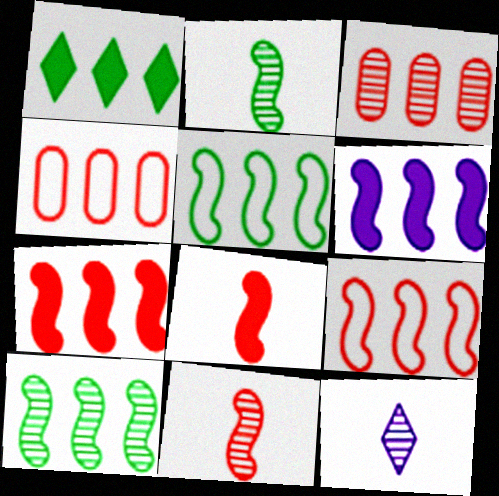[[6, 9, 10]]